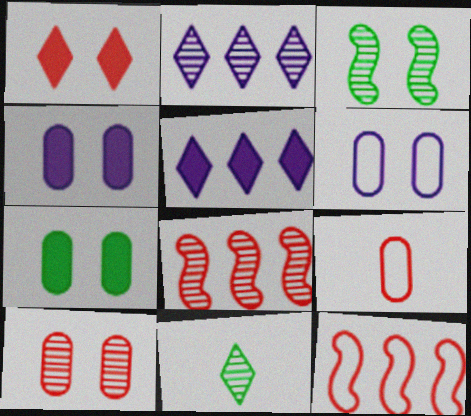[[1, 3, 6], 
[1, 8, 9], 
[3, 5, 9], 
[4, 11, 12], 
[6, 7, 10]]